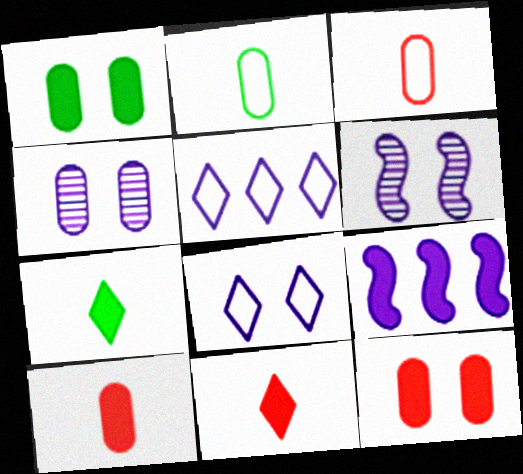[[1, 9, 11], 
[7, 9, 12]]